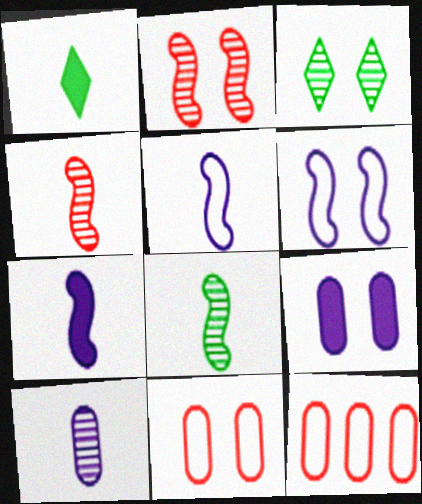[[3, 7, 12]]